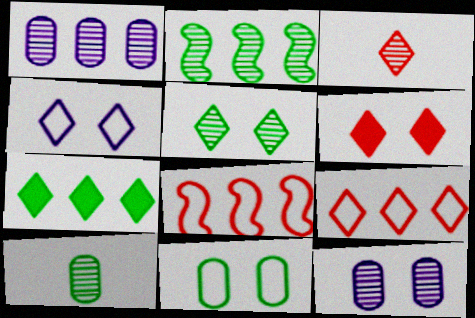[[1, 7, 8], 
[2, 3, 12], 
[2, 5, 10], 
[3, 4, 7], 
[3, 6, 9], 
[4, 5, 6]]